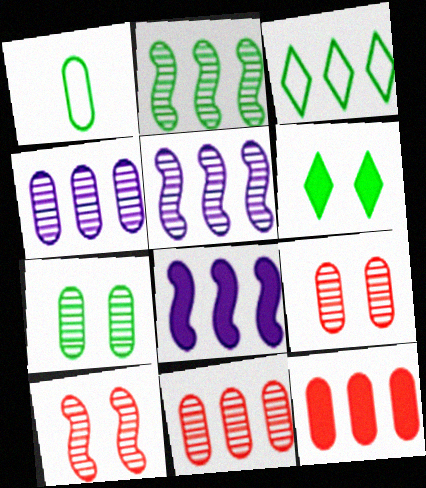[[1, 2, 6], 
[3, 5, 12], 
[3, 8, 11]]